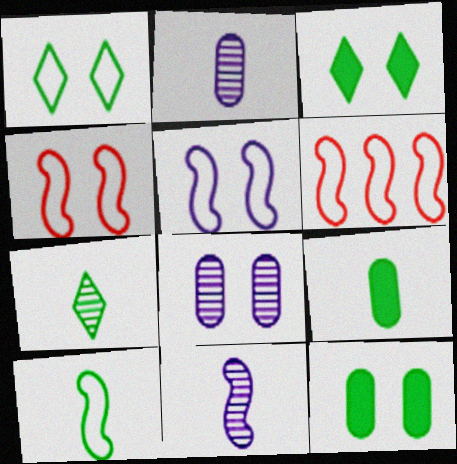[[2, 3, 6], 
[3, 4, 8], 
[5, 6, 10], 
[7, 9, 10]]